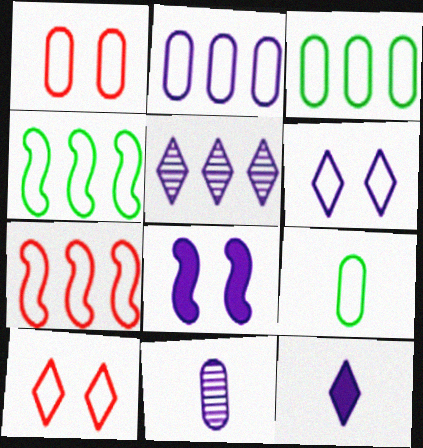[[1, 2, 9], 
[5, 6, 12], 
[6, 7, 9]]